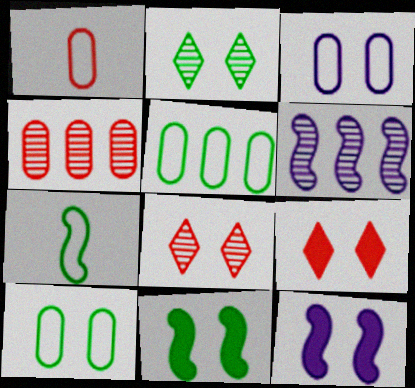[[1, 3, 5], 
[2, 10, 11], 
[3, 8, 11], 
[8, 10, 12]]